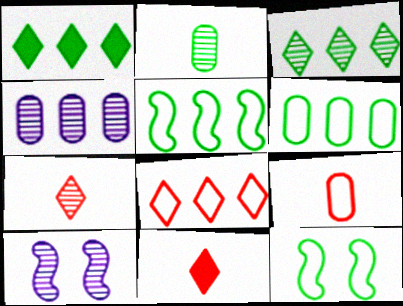[[1, 2, 12], 
[1, 9, 10], 
[4, 11, 12], 
[6, 10, 11]]